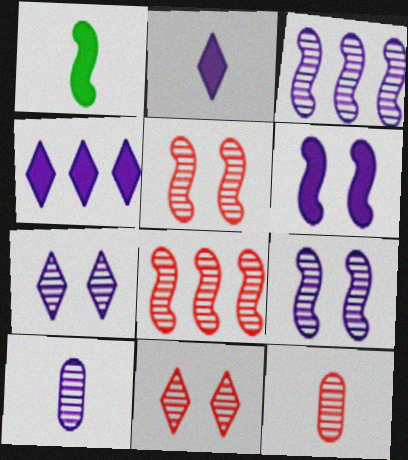[[3, 7, 10], 
[8, 11, 12]]